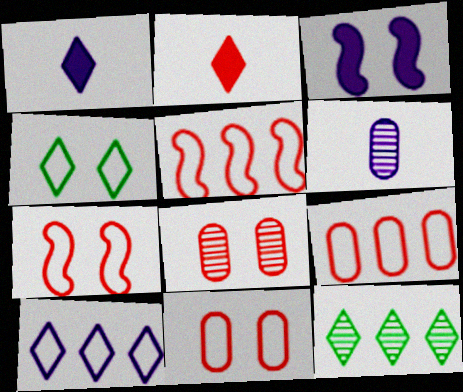[[2, 5, 8], 
[3, 4, 8], 
[3, 6, 10]]